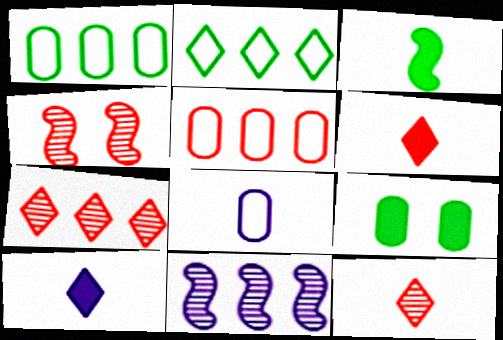[[1, 4, 10], 
[3, 8, 12], 
[4, 5, 6]]